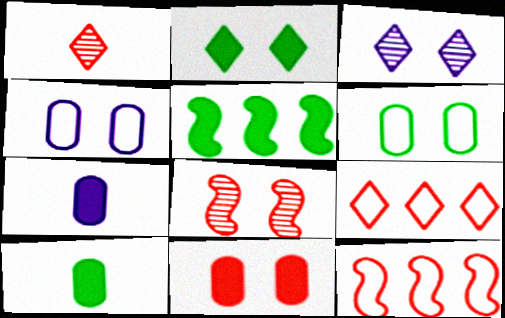[[1, 4, 5], 
[1, 11, 12], 
[2, 4, 8], 
[2, 5, 10], 
[3, 10, 12]]